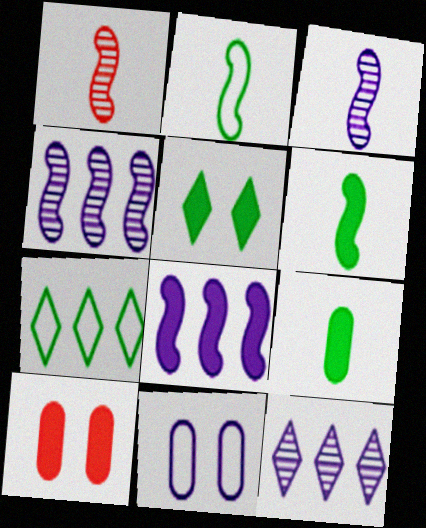[[2, 10, 12], 
[3, 7, 10]]